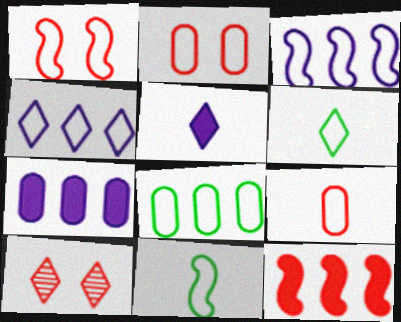[[1, 3, 11], 
[2, 3, 6], 
[2, 4, 11], 
[7, 10, 11], 
[9, 10, 12]]